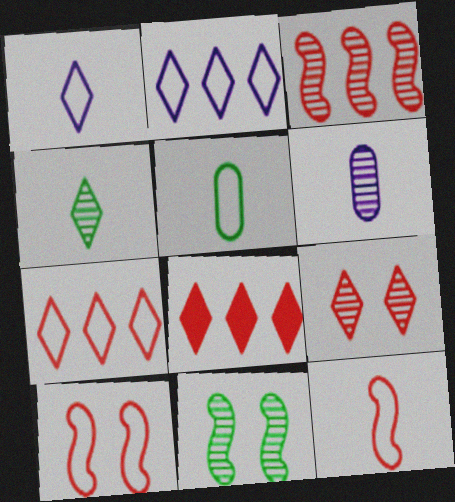[[1, 5, 12], 
[2, 5, 10]]